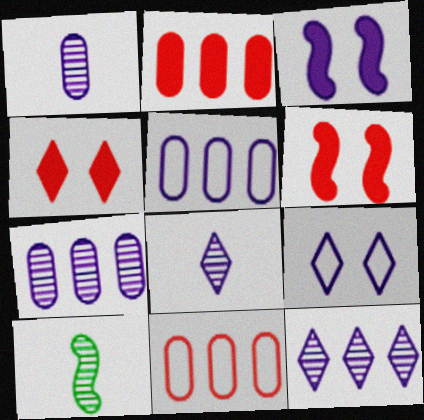[[2, 9, 10], 
[3, 5, 8], 
[4, 5, 10]]